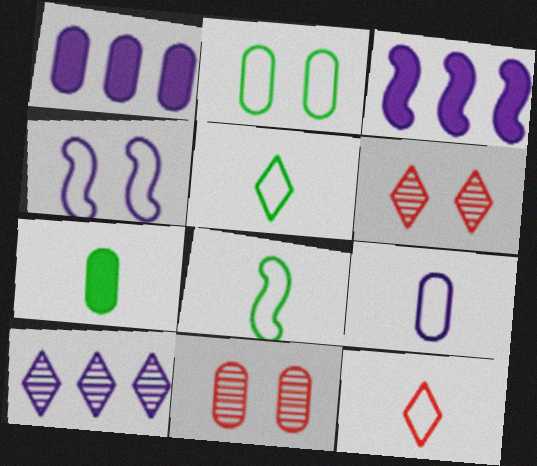[[1, 6, 8], 
[3, 5, 11], 
[8, 9, 12]]